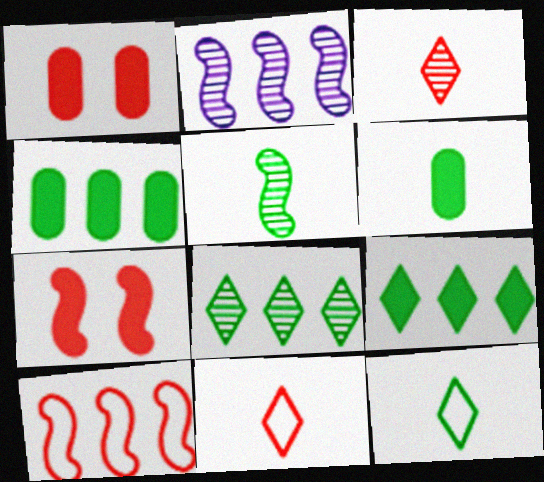[[1, 2, 12], 
[1, 3, 10], 
[5, 6, 12]]